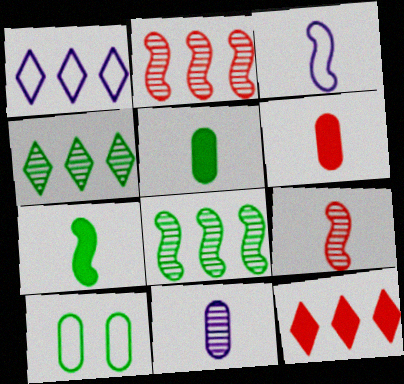[[1, 4, 12], 
[3, 7, 9], 
[4, 7, 10]]